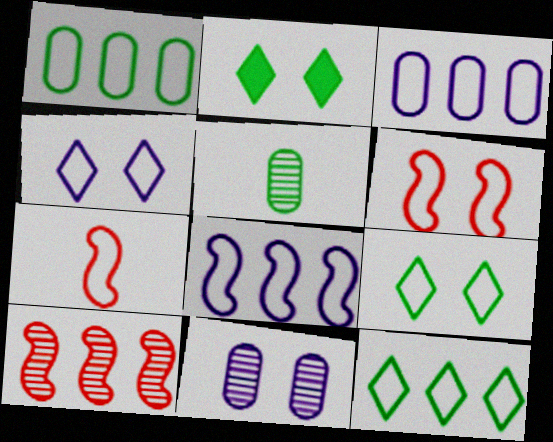[[1, 4, 7], 
[2, 6, 11], 
[3, 7, 9]]